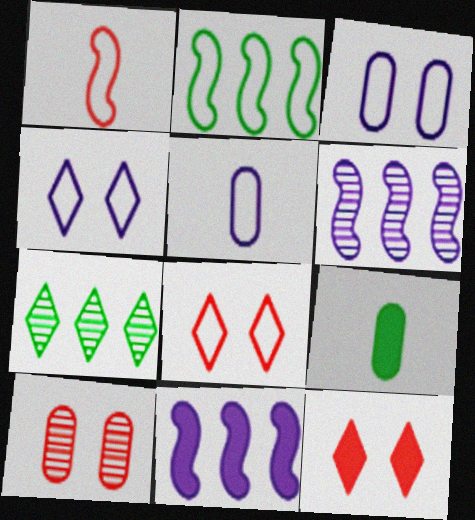[[2, 5, 8], 
[6, 8, 9], 
[9, 11, 12]]